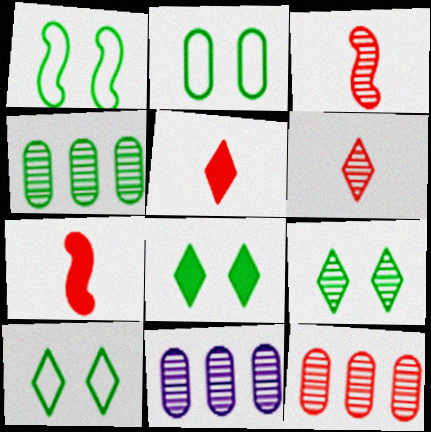[[1, 2, 10], 
[1, 5, 11], 
[3, 9, 11], 
[4, 11, 12], 
[7, 10, 11], 
[8, 9, 10]]